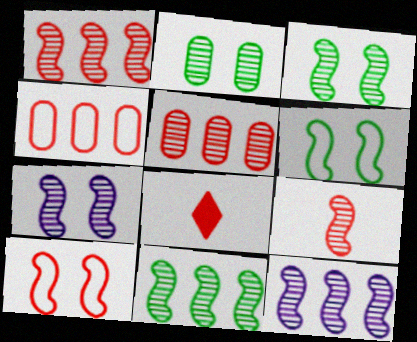[[1, 11, 12], 
[3, 9, 12], 
[5, 8, 10], 
[7, 9, 11]]